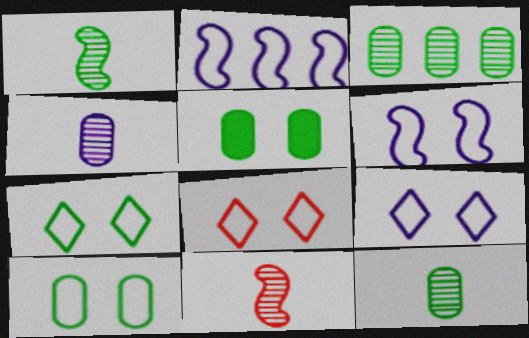[[6, 8, 10], 
[7, 8, 9]]